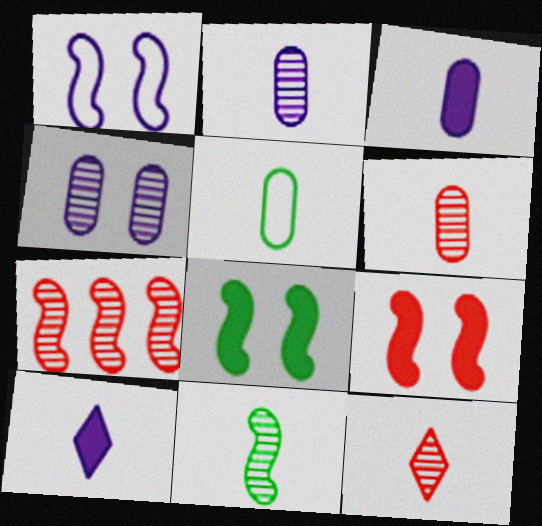[[2, 11, 12], 
[3, 5, 6]]